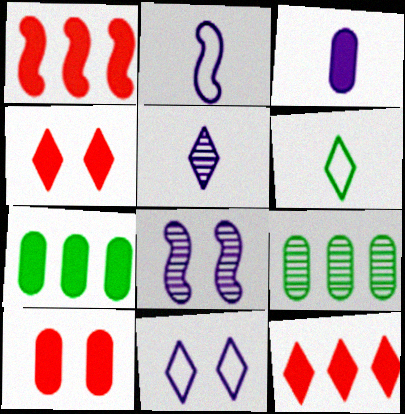[[2, 3, 5], 
[2, 4, 9], 
[3, 7, 10]]